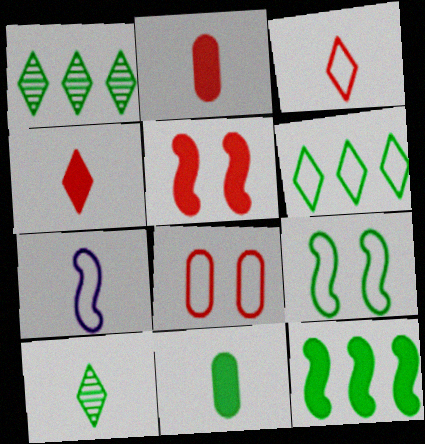[[1, 9, 11], 
[2, 7, 10], 
[6, 7, 8]]